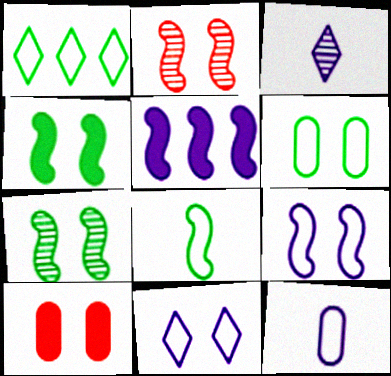[[1, 6, 8], 
[2, 4, 9], 
[2, 5, 8], 
[7, 10, 11]]